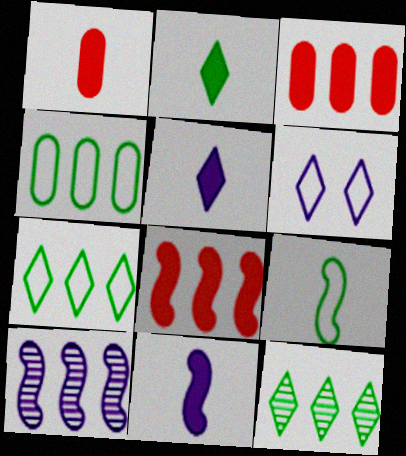[[1, 2, 11], 
[3, 7, 10]]